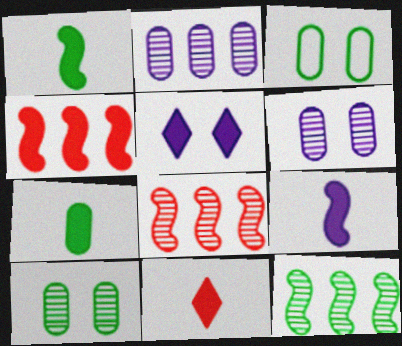[[4, 5, 7], 
[7, 9, 11]]